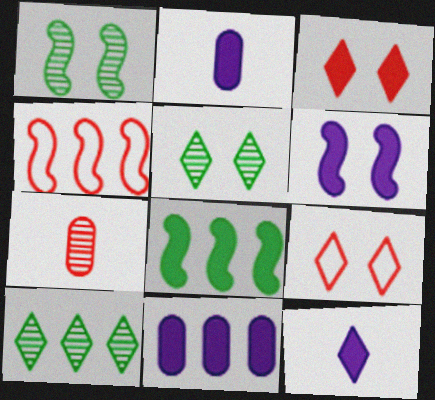[[2, 3, 8], 
[2, 4, 5], 
[3, 4, 7], 
[4, 10, 11], 
[6, 11, 12], 
[9, 10, 12]]